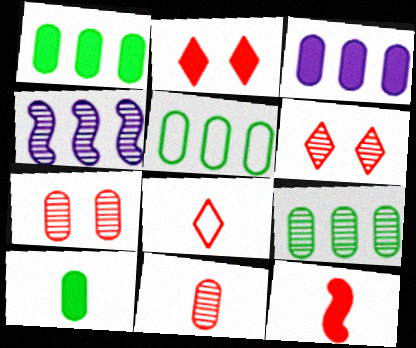[[1, 5, 9], 
[8, 11, 12]]